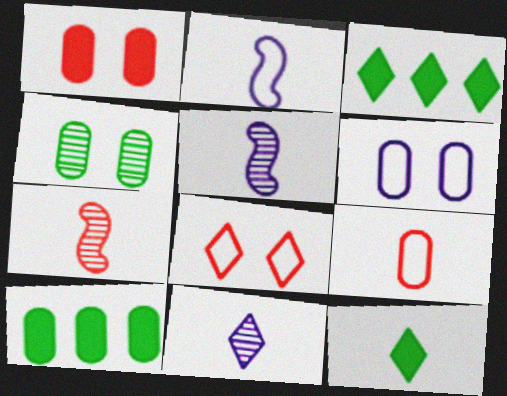[[1, 4, 6], 
[3, 6, 7], 
[3, 8, 11], 
[5, 8, 10], 
[5, 9, 12]]